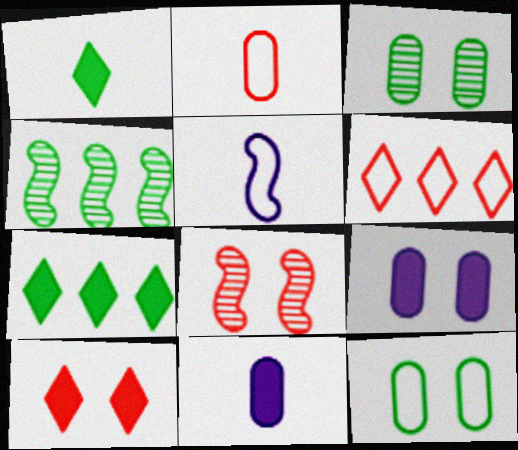[[1, 4, 12], 
[5, 6, 12]]